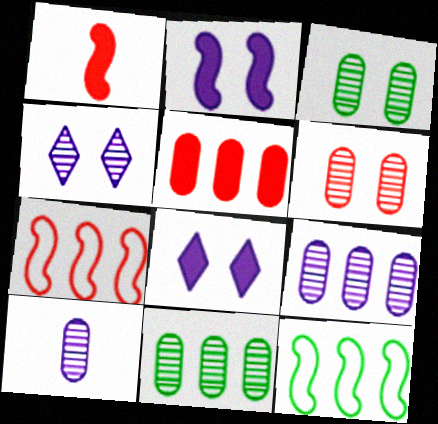[[6, 10, 11]]